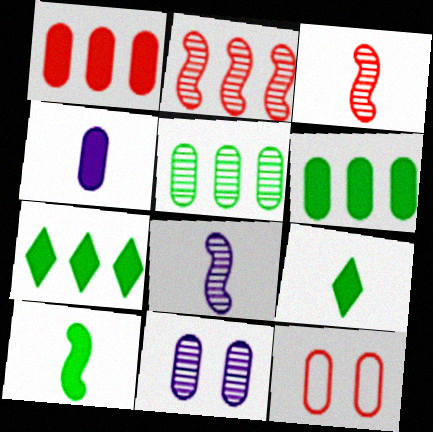[[4, 5, 12], 
[7, 8, 12]]